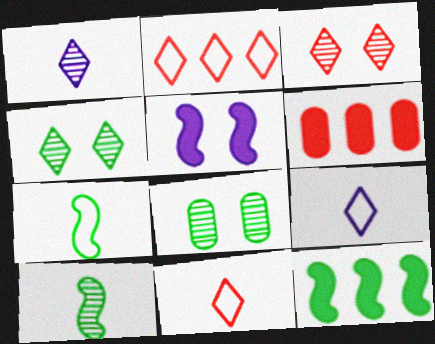[]